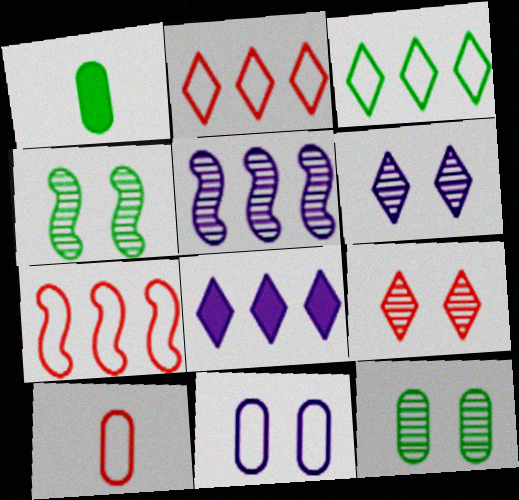[[1, 3, 4], 
[1, 6, 7], 
[4, 8, 10]]